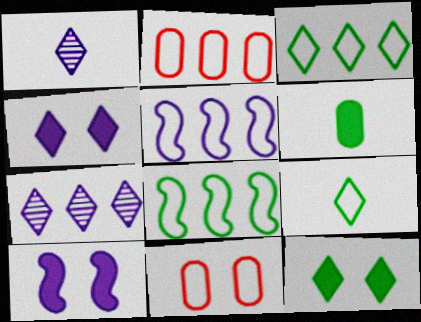[[2, 3, 5], 
[5, 9, 11]]